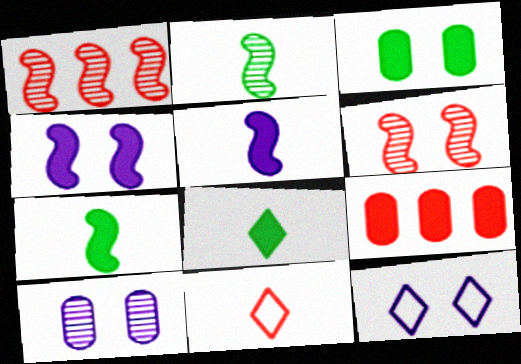[[2, 9, 12], 
[3, 6, 12], 
[4, 8, 9], 
[4, 10, 12], 
[6, 9, 11]]